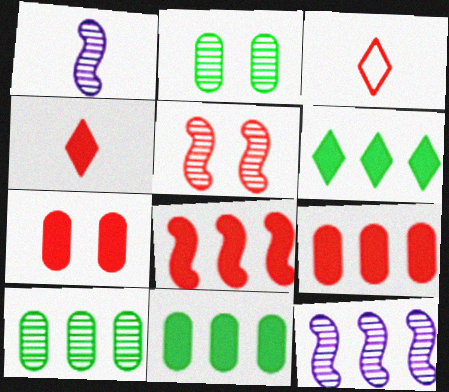[[3, 5, 9], 
[4, 7, 8]]